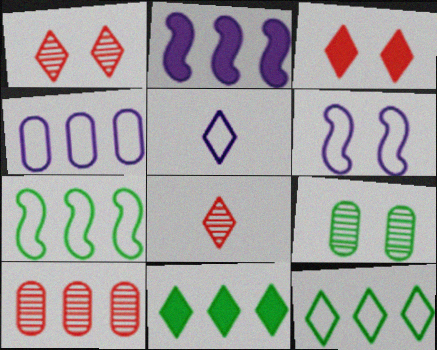[[1, 5, 11], 
[2, 10, 12], 
[3, 6, 9], 
[4, 5, 6]]